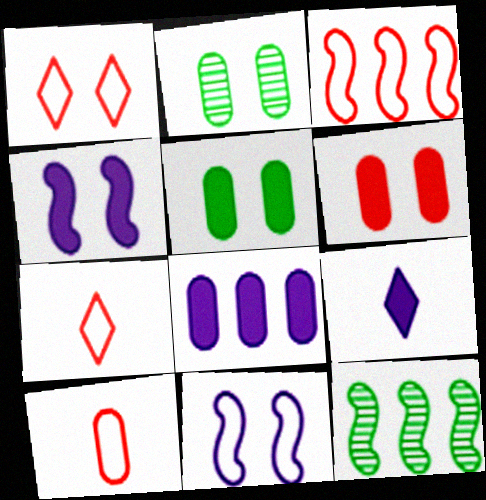[[1, 2, 4], 
[1, 3, 10], 
[2, 3, 9], 
[2, 8, 10], 
[4, 8, 9]]